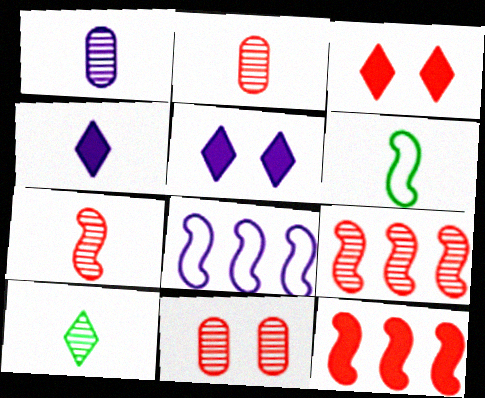[[1, 5, 8], 
[1, 7, 10], 
[2, 4, 6]]